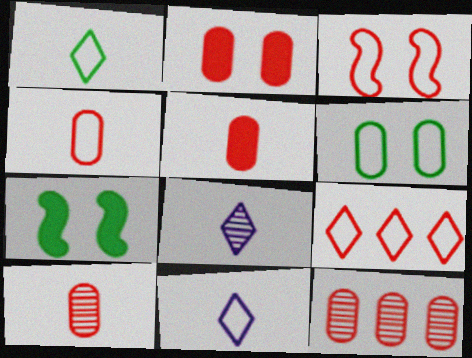[[2, 4, 12], 
[3, 4, 9], 
[4, 5, 10], 
[7, 11, 12]]